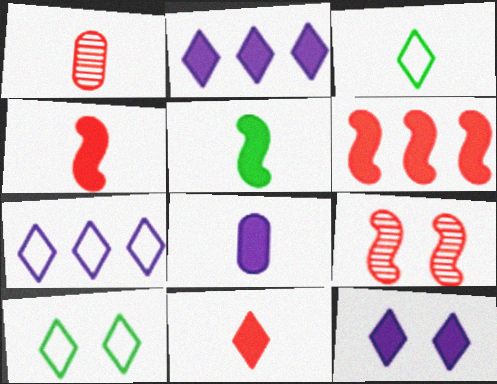[[5, 8, 11]]